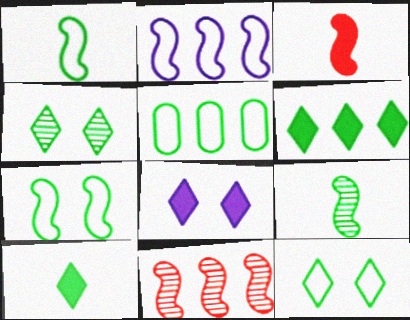[[1, 5, 12]]